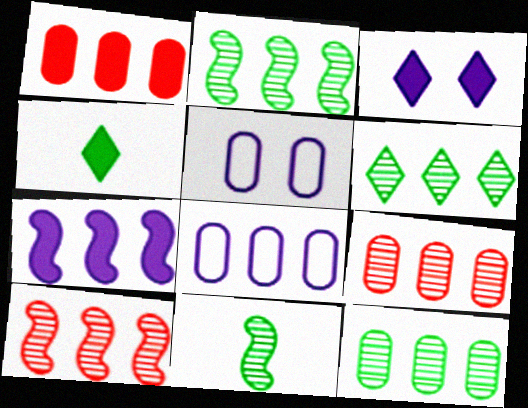[[1, 8, 12], 
[2, 6, 12], 
[4, 5, 10]]